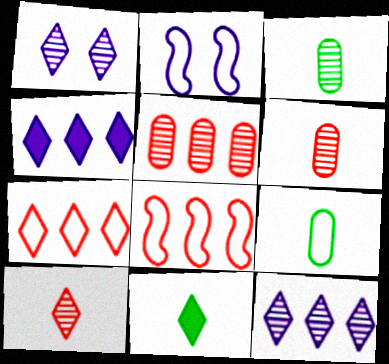[[1, 7, 11], 
[2, 5, 11], 
[2, 7, 9]]